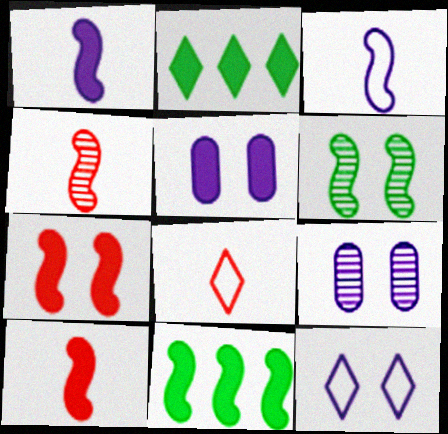[[1, 7, 11], 
[2, 5, 10], 
[8, 9, 11]]